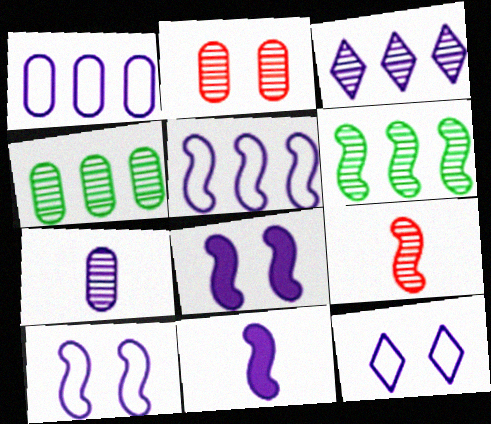[[2, 4, 7]]